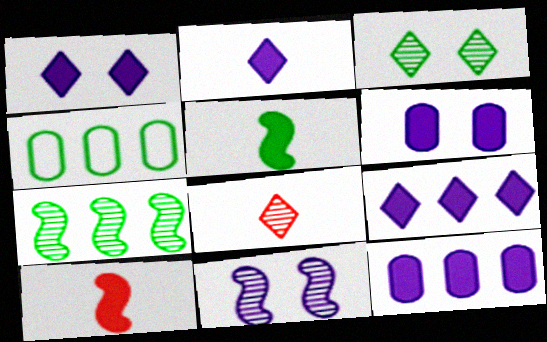[[1, 2, 9], 
[3, 4, 5]]